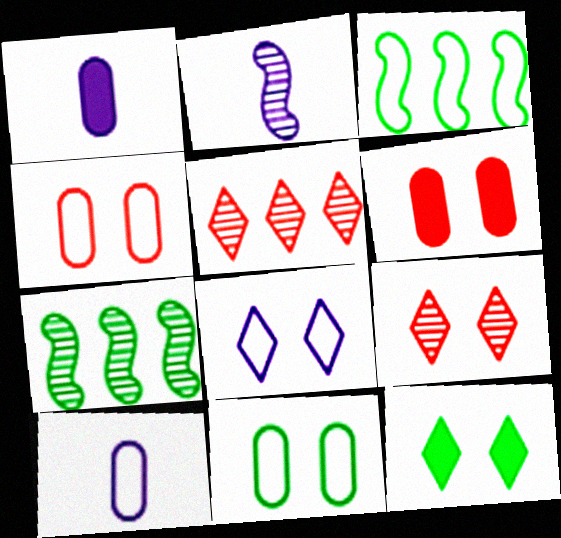[[1, 3, 9], 
[8, 9, 12]]